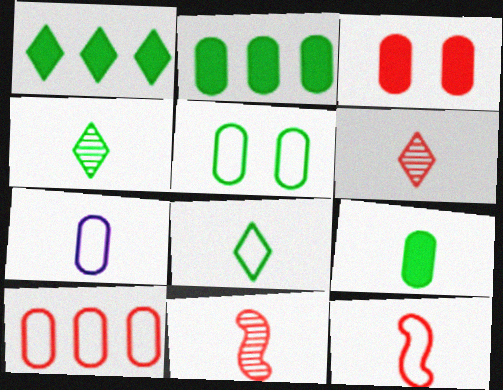[[5, 7, 10], 
[7, 8, 12]]